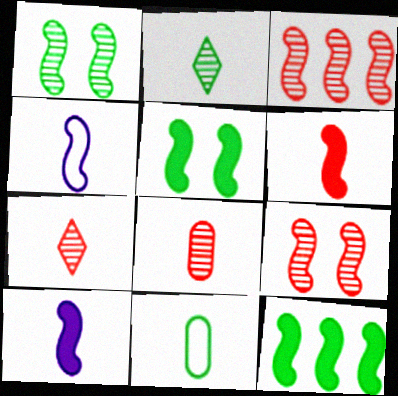[[3, 4, 5], 
[4, 9, 12], 
[7, 10, 11]]